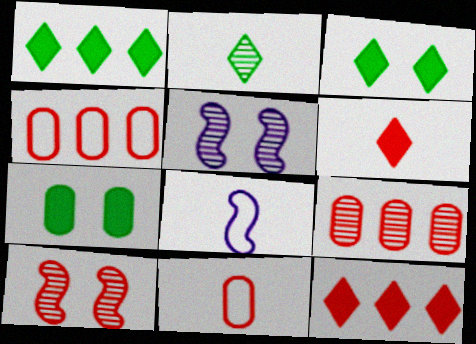[[1, 5, 11], 
[2, 5, 9], 
[3, 8, 9], 
[4, 6, 10], 
[10, 11, 12]]